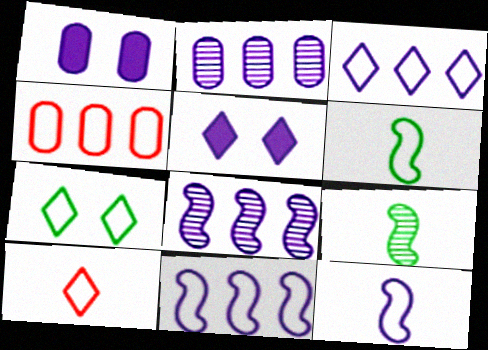[[2, 5, 12], 
[3, 7, 10], 
[4, 5, 9], 
[4, 7, 12]]